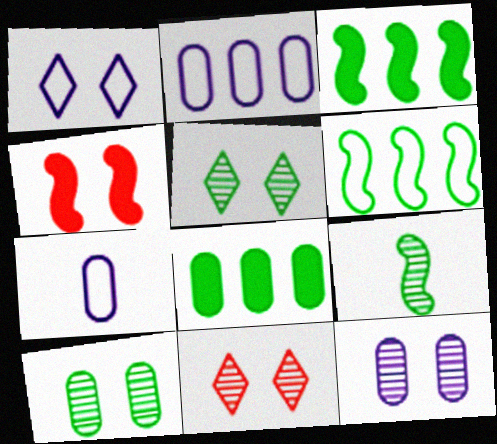[[1, 4, 10], 
[3, 7, 11]]